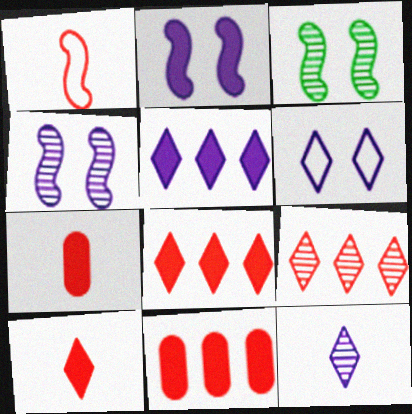[[5, 6, 12]]